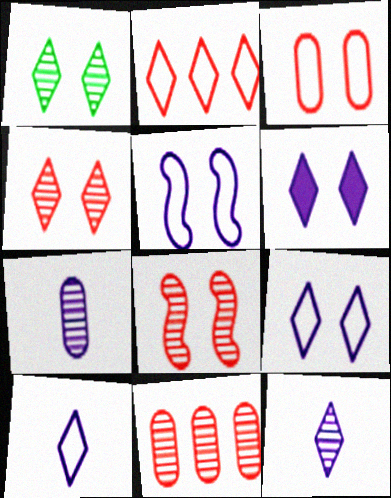[]